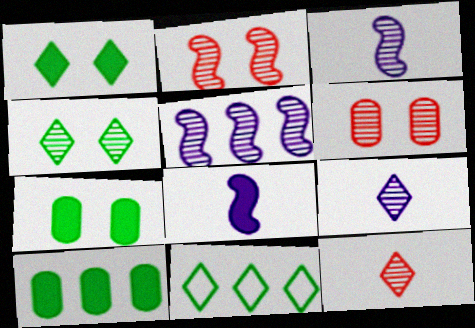[[6, 8, 11]]